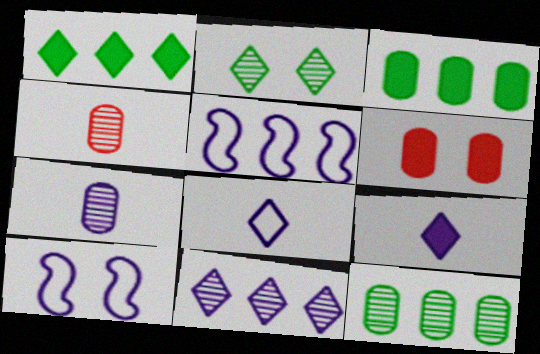[[1, 4, 10], 
[2, 6, 10]]